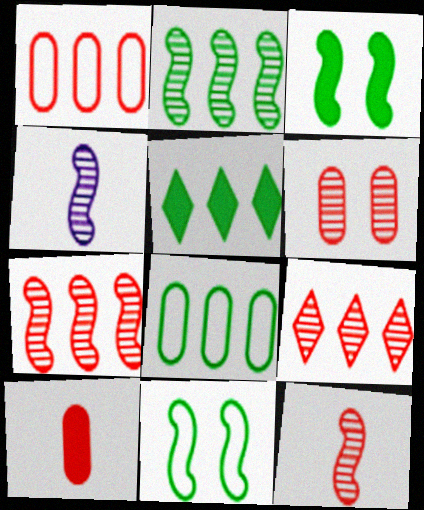[[1, 6, 10], 
[2, 5, 8], 
[6, 9, 12]]